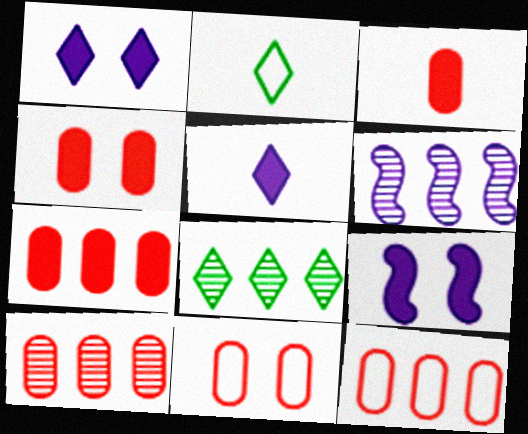[[2, 4, 6], 
[2, 9, 10], 
[3, 4, 7], 
[3, 10, 11], 
[6, 8, 10], 
[7, 10, 12]]